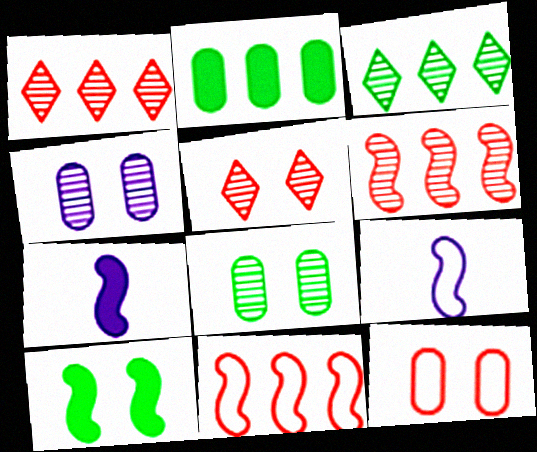[[2, 5, 9], 
[3, 7, 12], 
[6, 9, 10]]